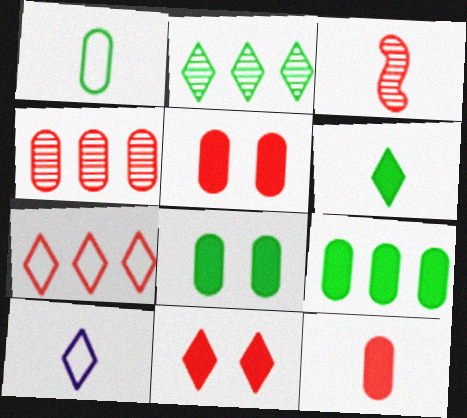[[2, 10, 11], 
[3, 5, 7]]